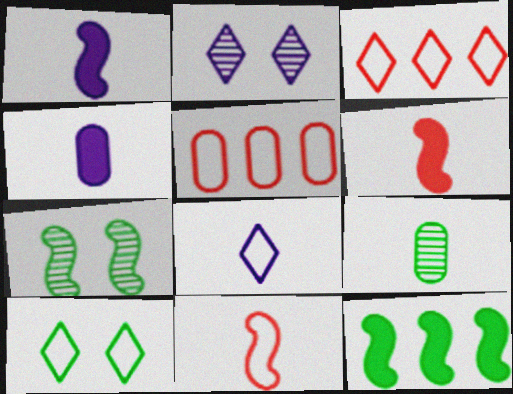[[3, 4, 7], 
[3, 8, 10], 
[6, 8, 9], 
[9, 10, 12]]